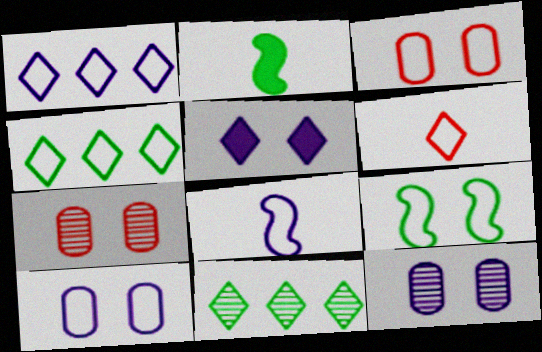[[1, 2, 7], 
[1, 8, 10], 
[3, 4, 8], 
[5, 6, 11], 
[5, 7, 9]]